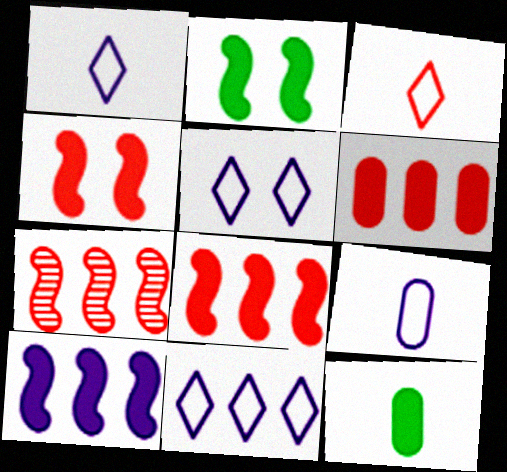[[1, 5, 11], 
[5, 7, 12]]